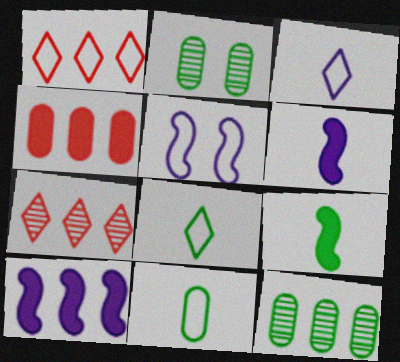[[1, 2, 6], 
[1, 5, 11], 
[1, 10, 12]]